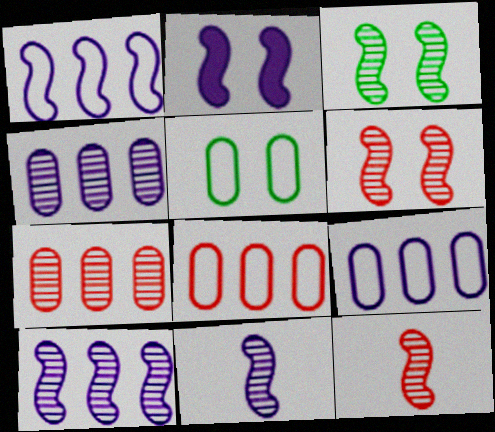[[1, 2, 11], 
[3, 10, 12]]